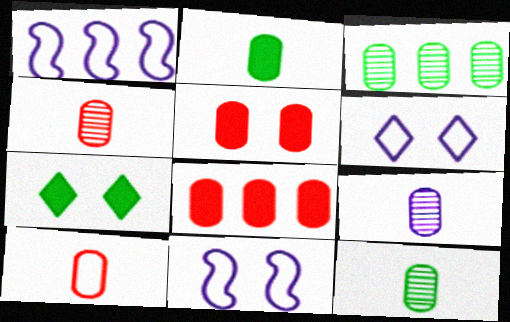[[1, 4, 7], 
[2, 9, 10], 
[4, 9, 12]]